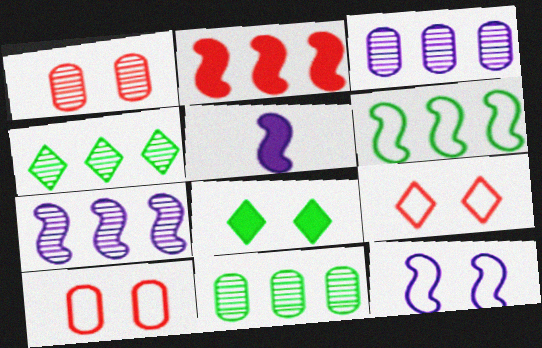[[1, 8, 12], 
[2, 6, 7], 
[4, 5, 10], 
[5, 7, 12], 
[5, 9, 11]]